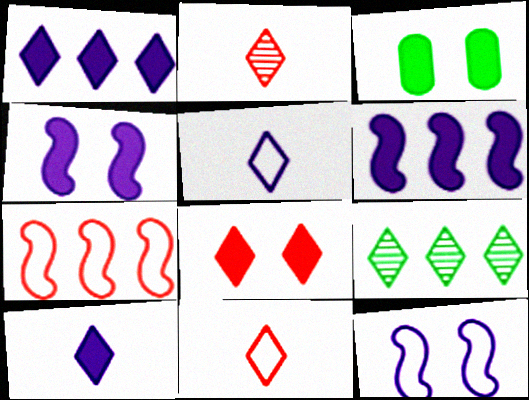[[3, 4, 8], 
[5, 8, 9]]